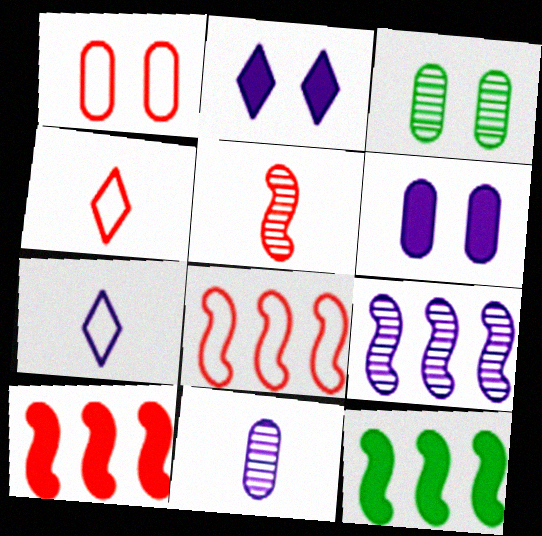[[1, 3, 6], 
[1, 4, 8], 
[3, 7, 10], 
[6, 7, 9], 
[8, 9, 12]]